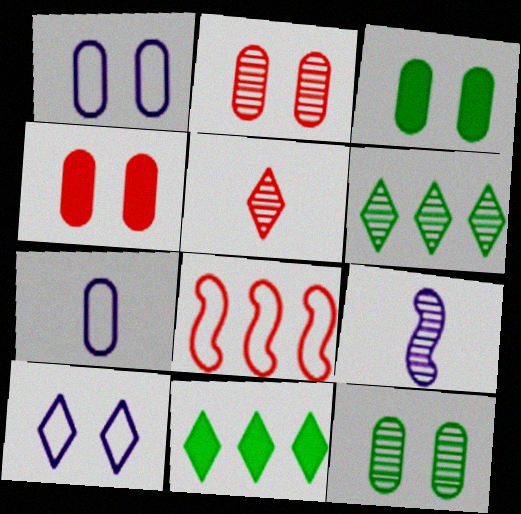[[1, 2, 3], 
[1, 4, 12], 
[2, 6, 9], 
[4, 5, 8], 
[5, 10, 11]]